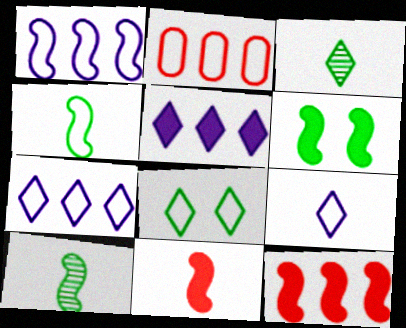[]